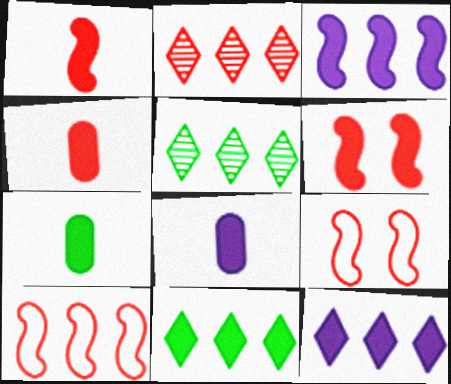[[2, 4, 9], 
[4, 7, 8], 
[5, 8, 9], 
[6, 7, 12], 
[6, 8, 11]]